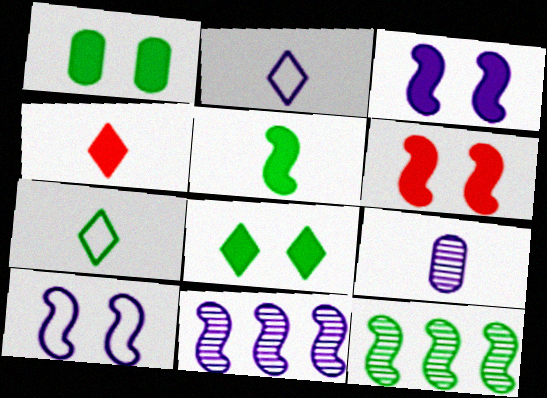[[1, 7, 12]]